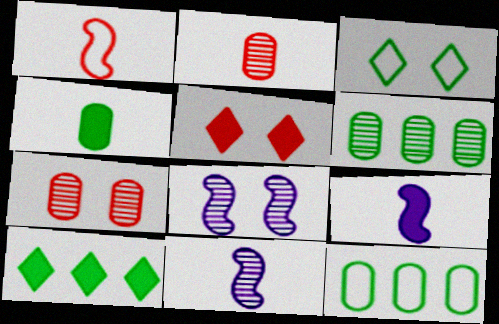[[5, 11, 12]]